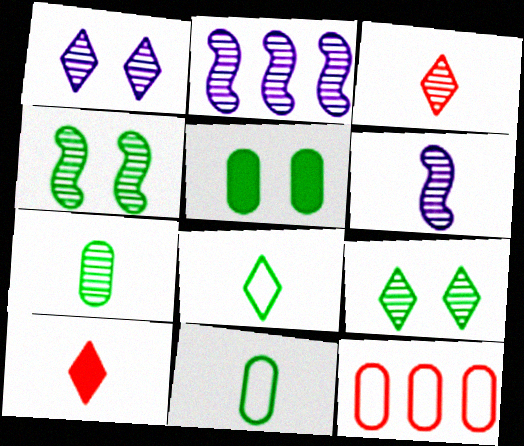[[3, 6, 7], 
[6, 10, 11]]